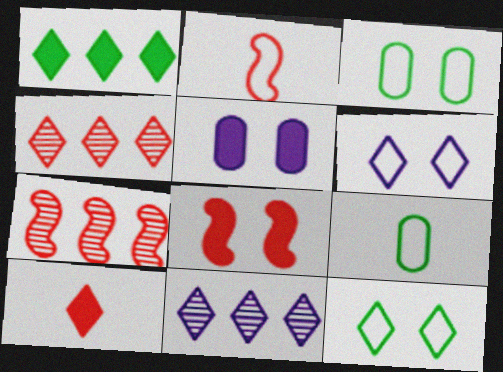[[2, 7, 8], 
[8, 9, 11], 
[10, 11, 12]]